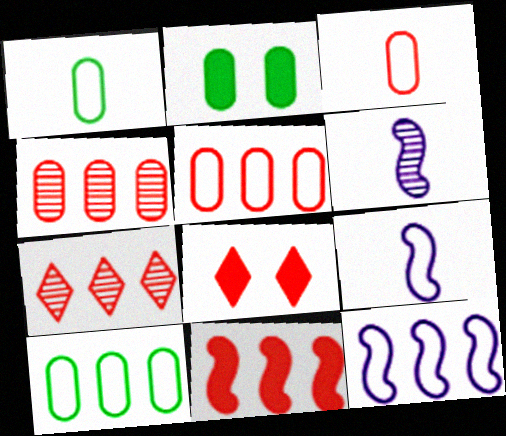[[2, 7, 9], 
[5, 7, 11], 
[6, 8, 10]]